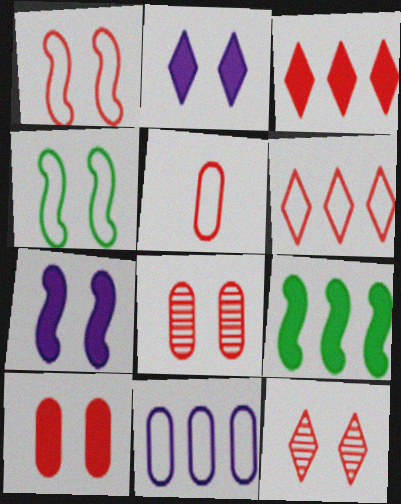[[1, 5, 6], 
[1, 10, 12], 
[2, 4, 8]]